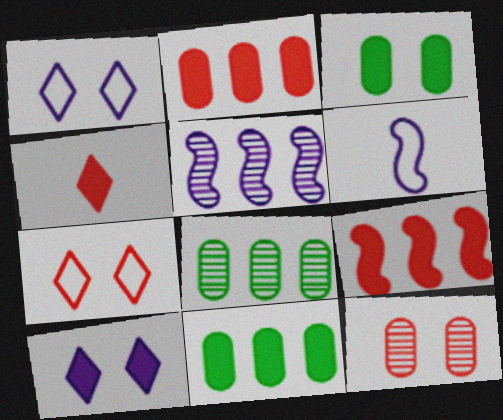[]